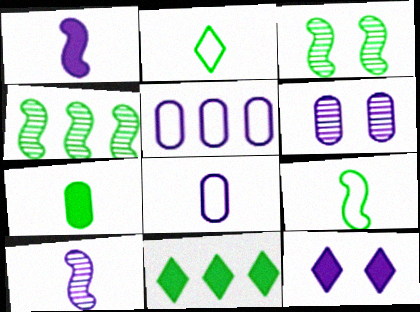[[5, 10, 12]]